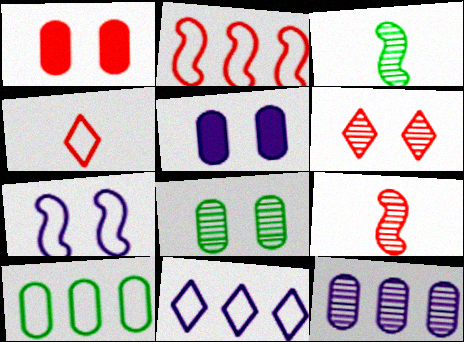[[1, 3, 11], 
[2, 10, 11], 
[3, 6, 12], 
[4, 7, 10]]